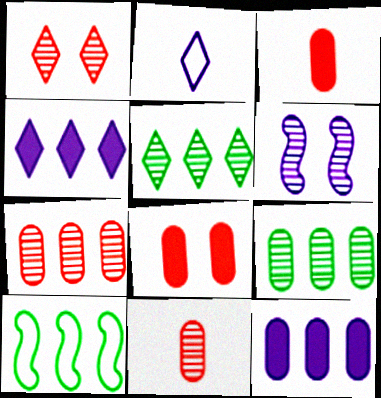[[2, 6, 12], 
[4, 7, 10], 
[5, 6, 11]]